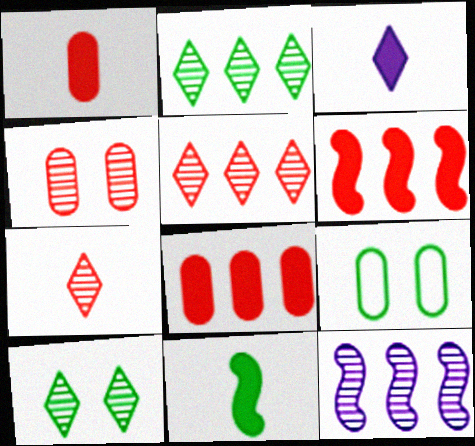[[1, 3, 11], 
[2, 9, 11]]